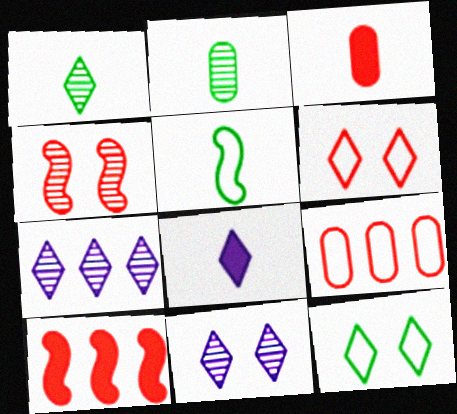[[2, 4, 7]]